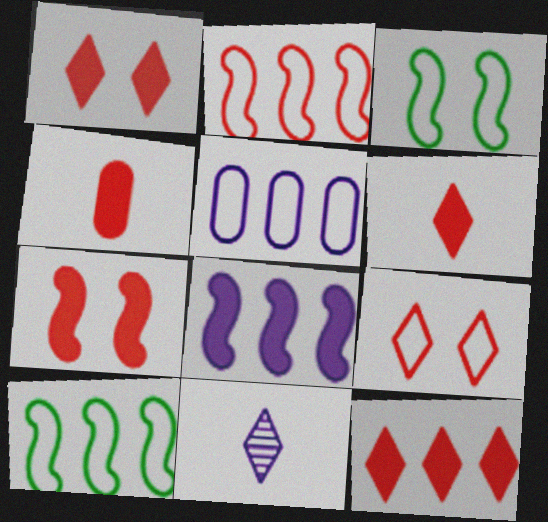[[1, 6, 12], 
[4, 7, 12]]